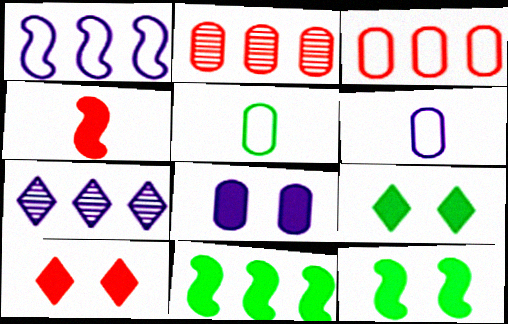[[2, 5, 8], 
[3, 7, 11], 
[8, 10, 12]]